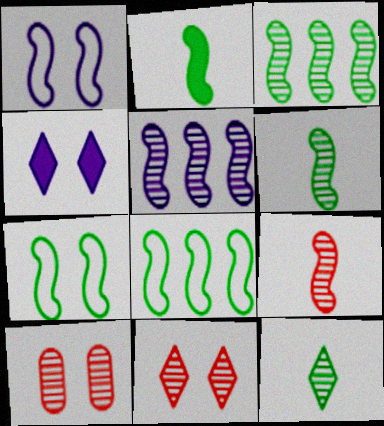[[2, 3, 7], 
[4, 7, 10], 
[5, 10, 12]]